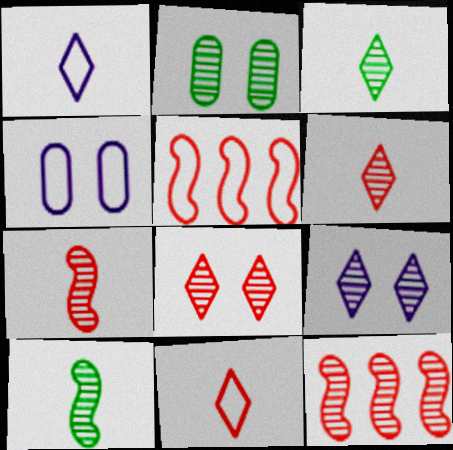[]